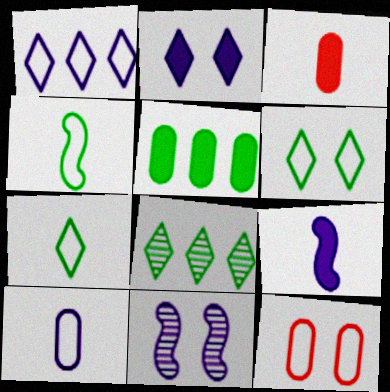[[1, 4, 12], 
[8, 9, 12]]